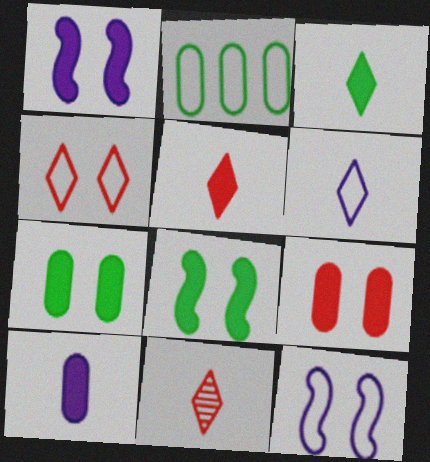[[1, 2, 11], 
[3, 6, 11]]